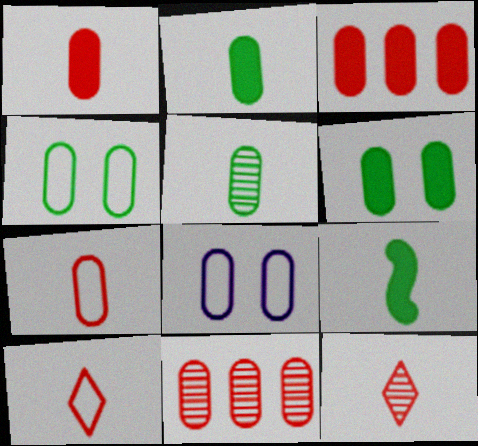[[2, 8, 11], 
[3, 5, 8]]